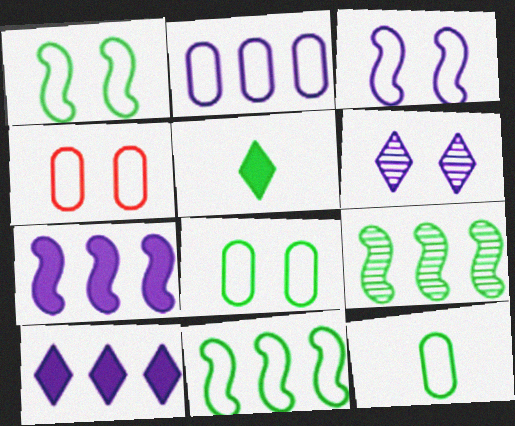[[2, 4, 12], 
[5, 8, 9]]